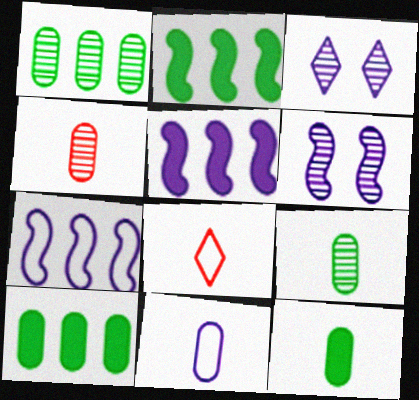[[3, 5, 11], 
[4, 11, 12], 
[6, 8, 10]]